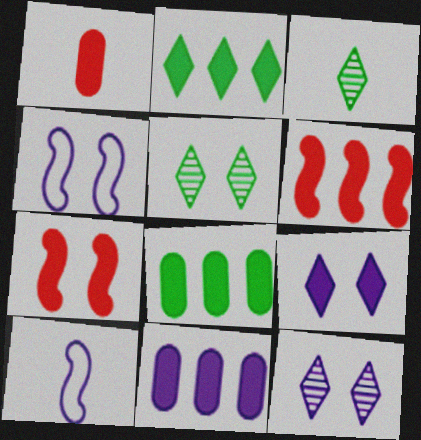[[1, 3, 10], 
[2, 6, 11], 
[10, 11, 12]]